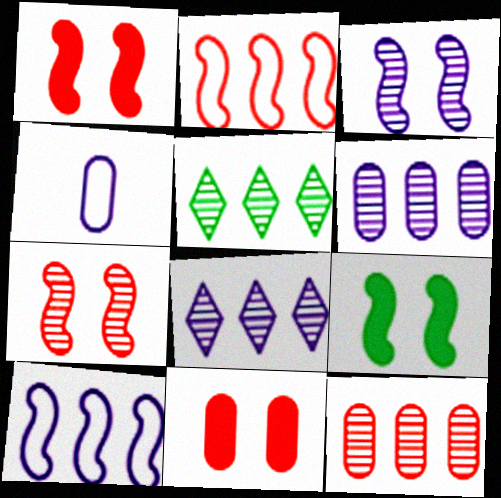[[1, 4, 5]]